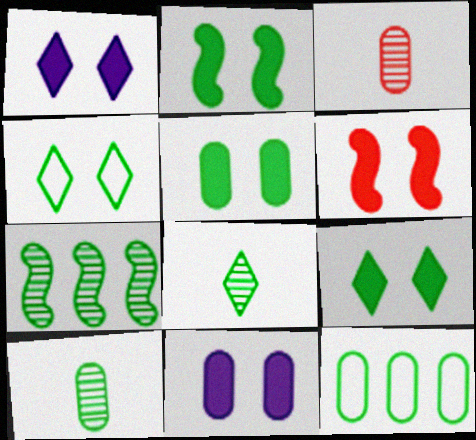[[1, 5, 6], 
[2, 5, 9], 
[2, 8, 12], 
[3, 11, 12], 
[5, 10, 12], 
[6, 9, 11]]